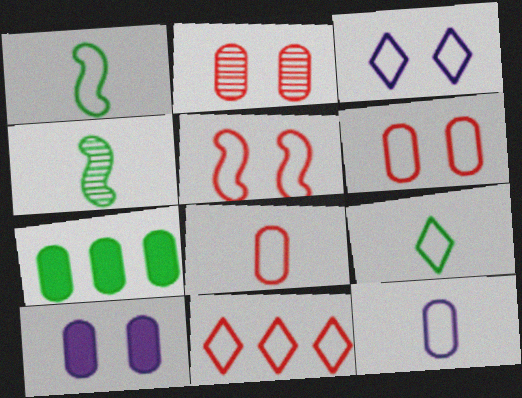[[2, 7, 12], 
[3, 9, 11], 
[4, 10, 11], 
[5, 8, 11]]